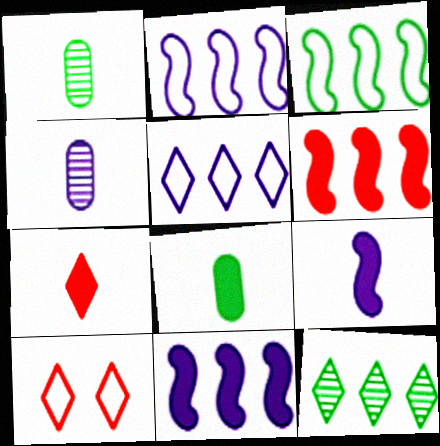[[1, 10, 11], 
[7, 8, 9]]